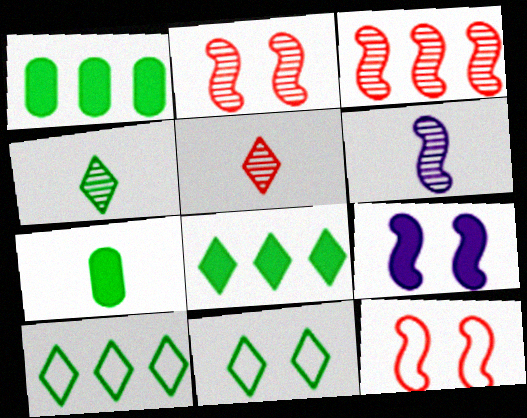[[4, 8, 11]]